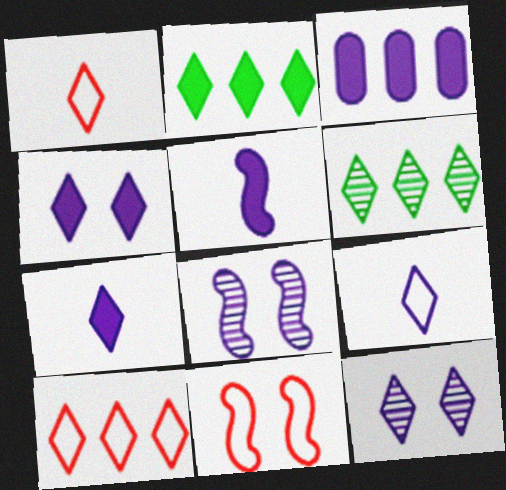[[1, 2, 12], 
[1, 4, 6], 
[3, 4, 5], 
[3, 8, 9]]